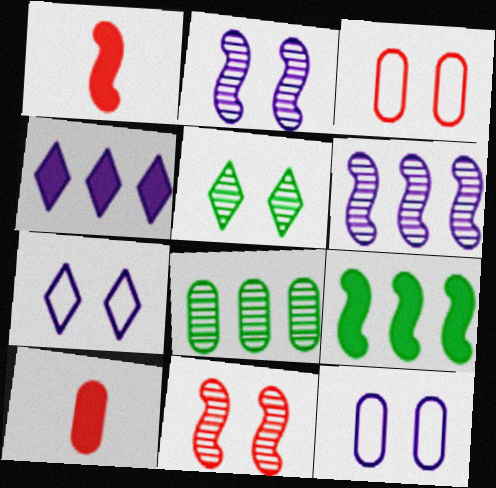[[1, 7, 8], 
[8, 10, 12]]